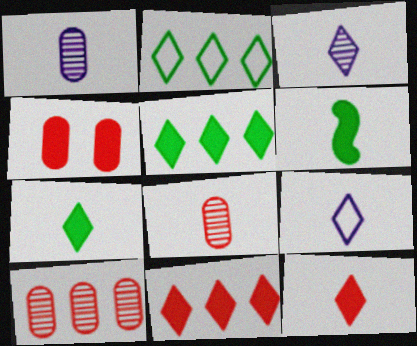[[6, 8, 9]]